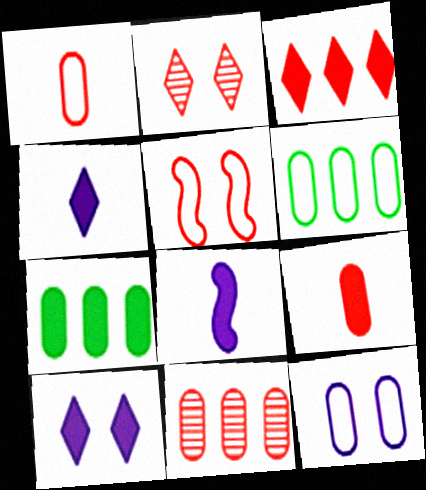[[1, 6, 12], 
[2, 6, 8]]